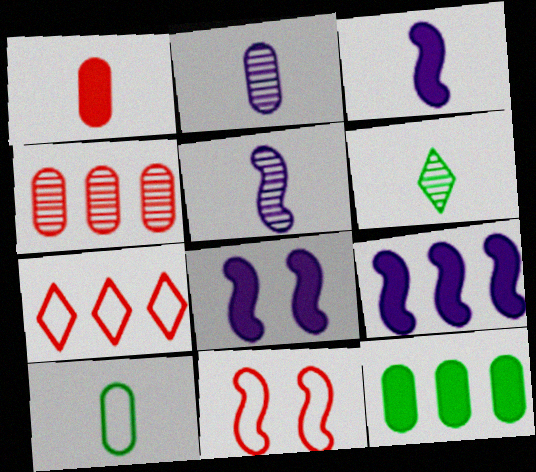[[1, 2, 10], 
[3, 8, 9]]